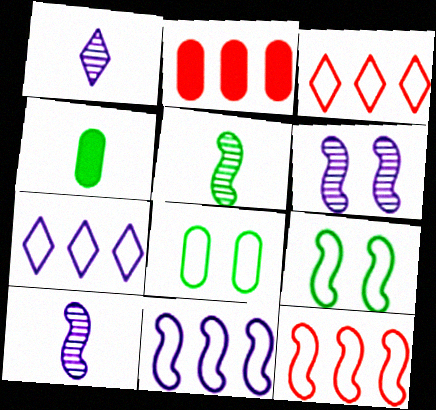[[1, 2, 9], 
[3, 4, 6]]